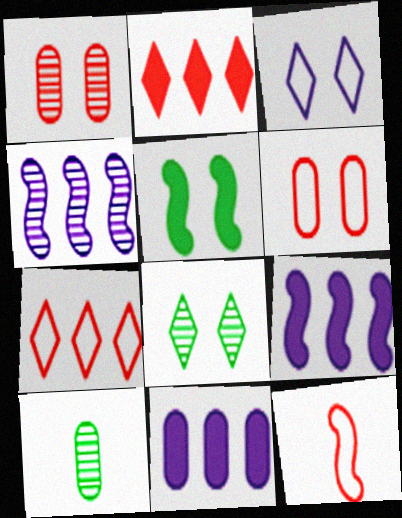[[1, 2, 12], 
[1, 3, 5], 
[4, 5, 12], 
[6, 7, 12], 
[6, 10, 11], 
[8, 11, 12]]